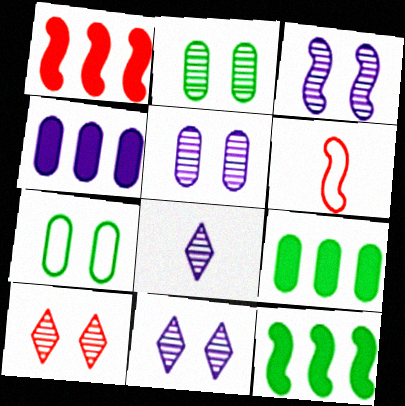[[1, 7, 8], 
[2, 3, 10], 
[3, 5, 11], 
[3, 6, 12], 
[6, 9, 11]]